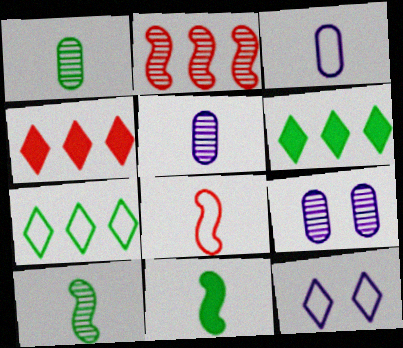[[6, 8, 9]]